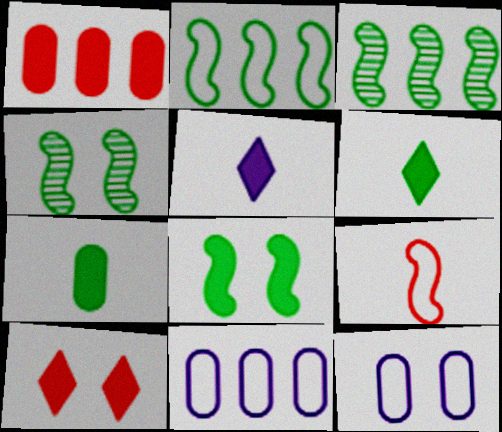[[1, 5, 8], 
[4, 10, 12]]